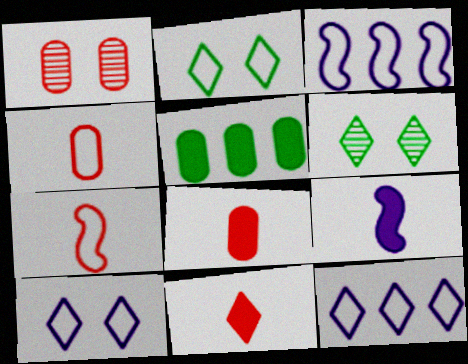[[2, 3, 4], 
[3, 6, 8], 
[6, 11, 12]]